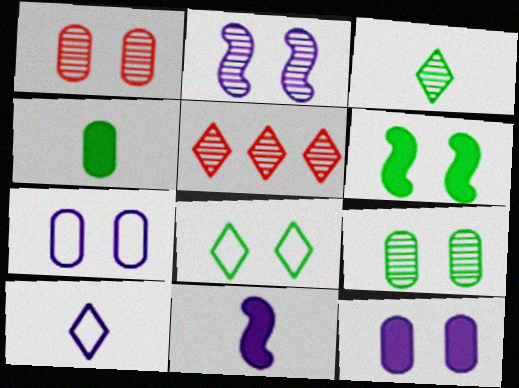[[6, 8, 9]]